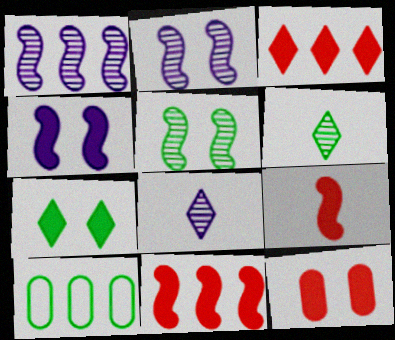[[1, 3, 10], 
[3, 9, 12], 
[4, 7, 12]]